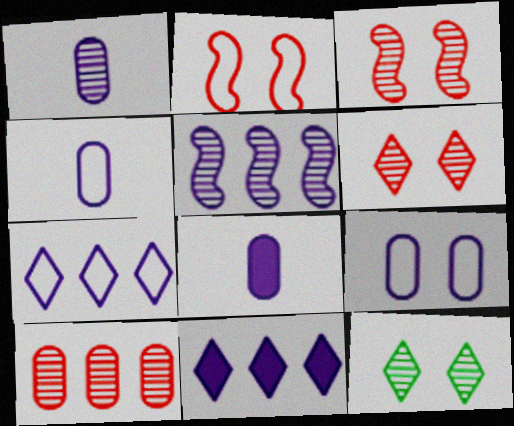[[1, 4, 8]]